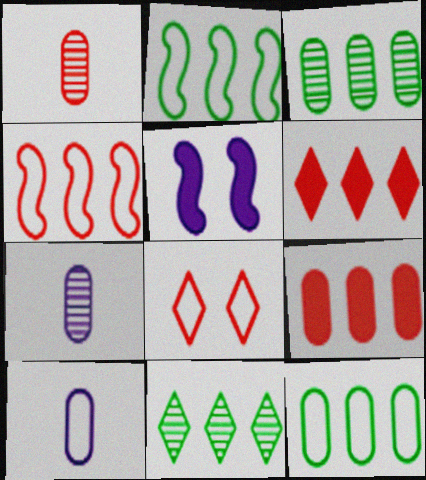[[2, 8, 10]]